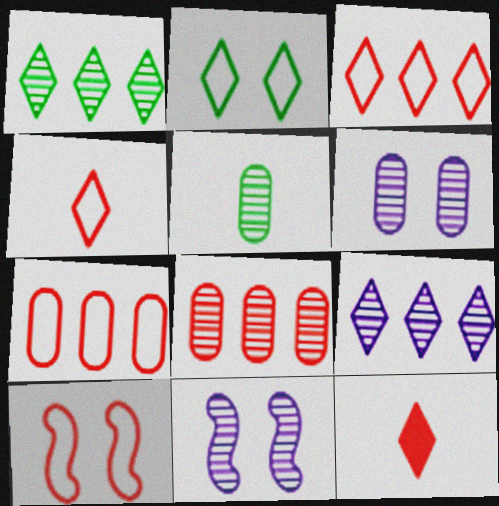[[2, 9, 12], 
[4, 7, 10], 
[5, 6, 8], 
[8, 10, 12]]